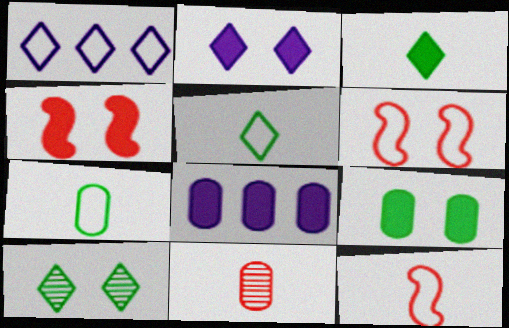[[1, 6, 7], 
[2, 4, 9], 
[3, 4, 8], 
[8, 10, 12]]